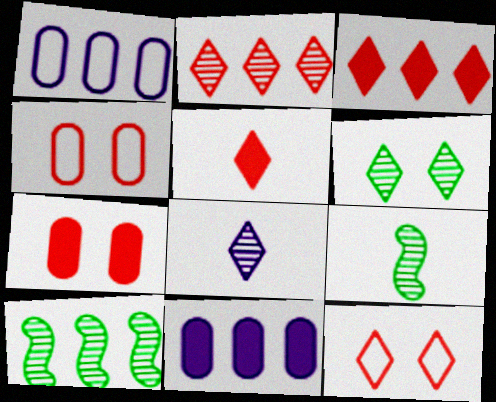[[1, 3, 10], 
[2, 5, 12], 
[2, 6, 8], 
[9, 11, 12]]